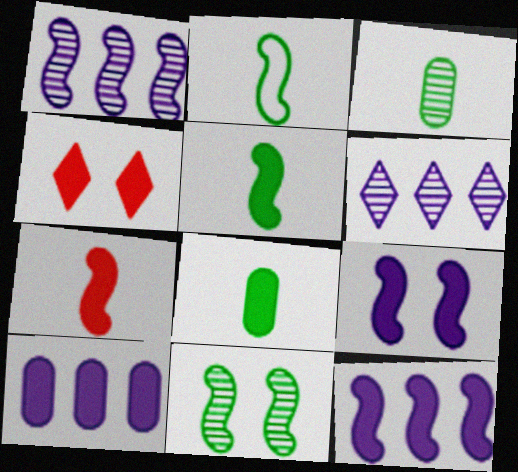[[4, 5, 10], 
[4, 8, 12]]